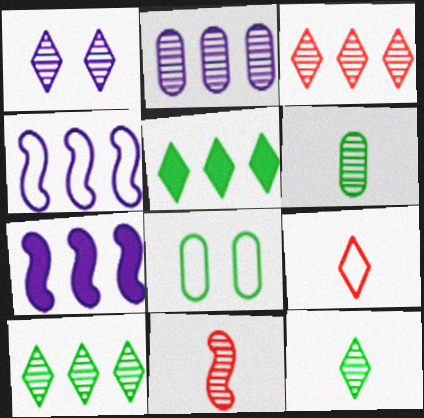[[1, 3, 12], 
[1, 5, 9], 
[4, 8, 9]]